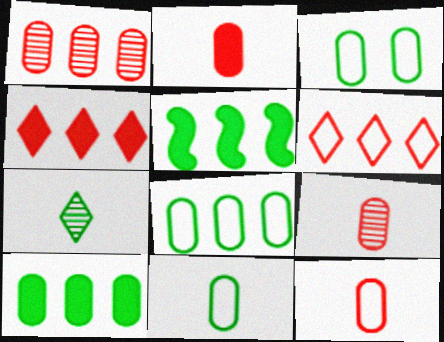[[2, 9, 12], 
[3, 5, 7], 
[3, 8, 11]]